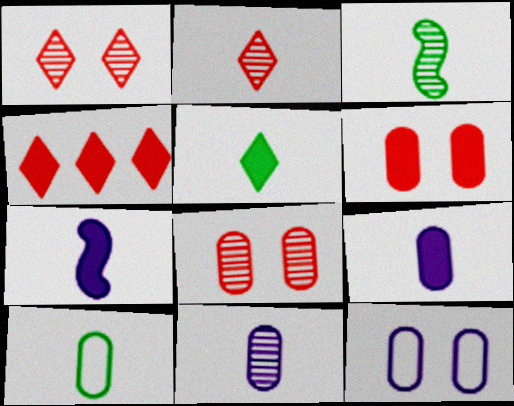[[2, 3, 11], 
[2, 7, 10], 
[3, 4, 12], 
[3, 5, 10]]